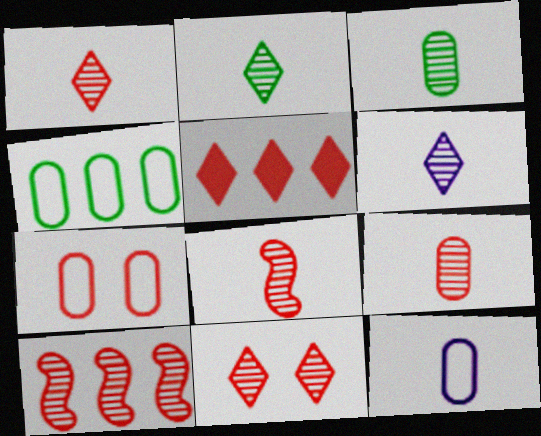[[1, 2, 6], 
[1, 8, 9], 
[3, 6, 8], 
[4, 7, 12], 
[5, 7, 8], 
[9, 10, 11]]